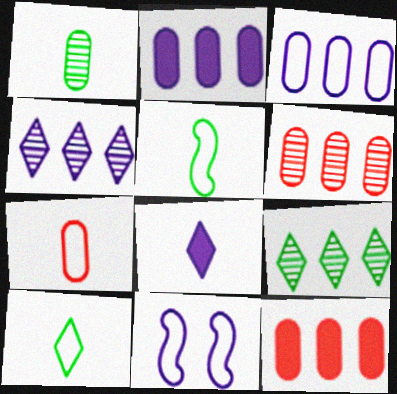[]